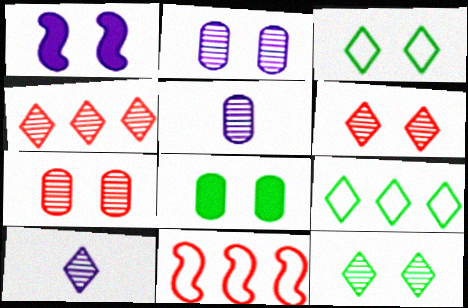[[1, 3, 7], 
[4, 10, 12], 
[8, 10, 11]]